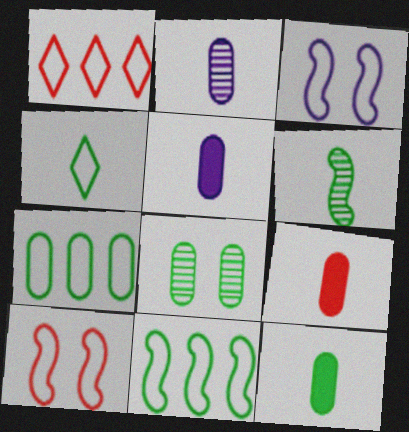[[4, 6, 12], 
[5, 9, 12], 
[7, 8, 12]]